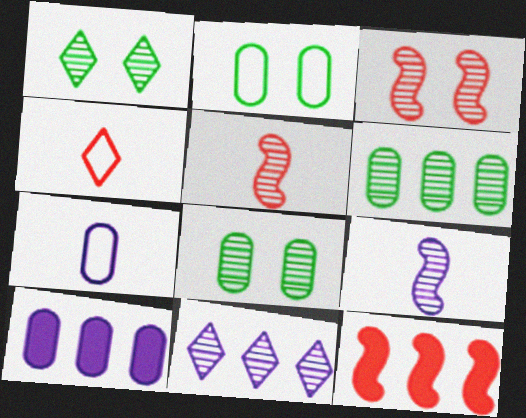[[1, 7, 12], 
[5, 8, 11]]